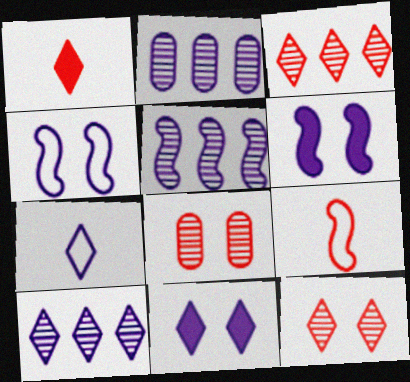[[2, 5, 10], 
[2, 6, 7], 
[7, 10, 11]]